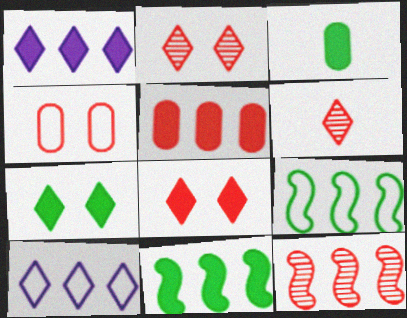[[1, 5, 11], 
[3, 7, 11], 
[6, 7, 10]]